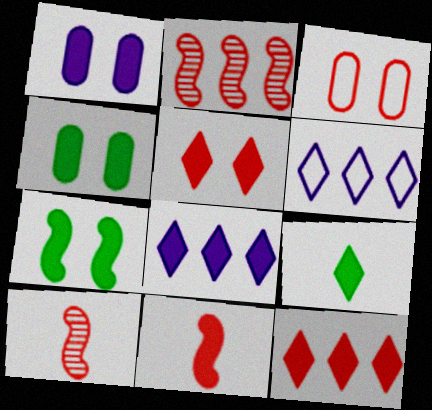[[1, 5, 7], 
[3, 10, 12], 
[4, 6, 10], 
[4, 8, 11], 
[5, 8, 9]]